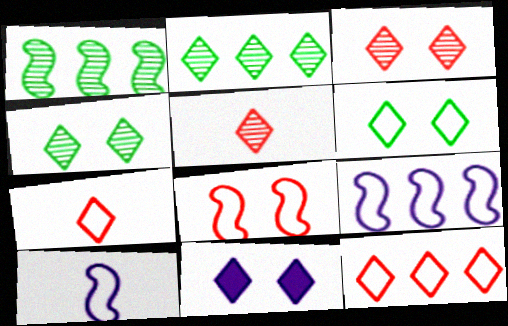[[2, 7, 11], 
[3, 6, 11]]